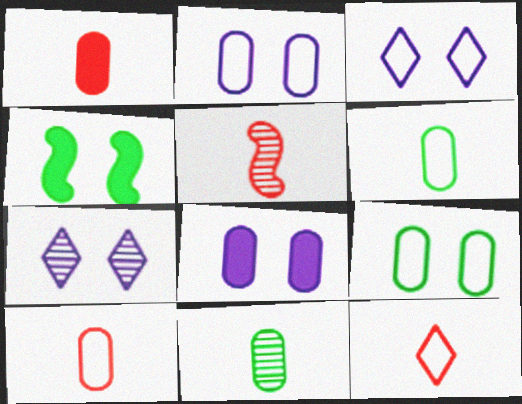[[1, 5, 12]]